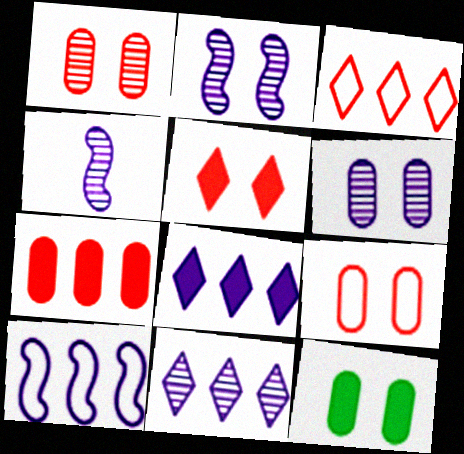[[3, 4, 12], 
[4, 6, 11], 
[6, 9, 12]]